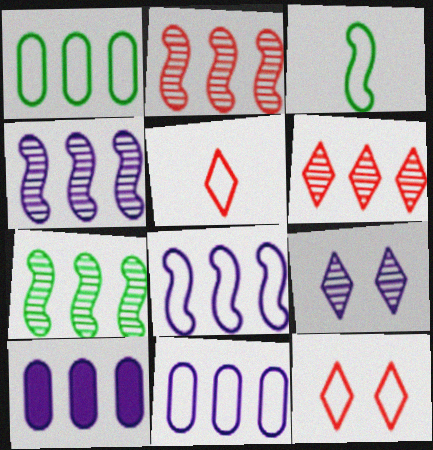[[2, 4, 7], 
[3, 11, 12]]